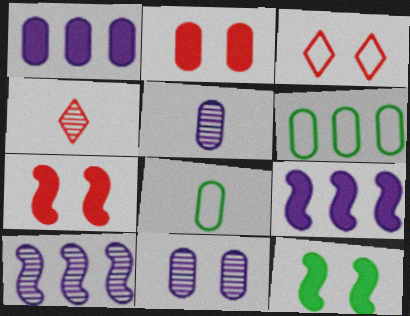[[2, 5, 6], 
[3, 11, 12]]